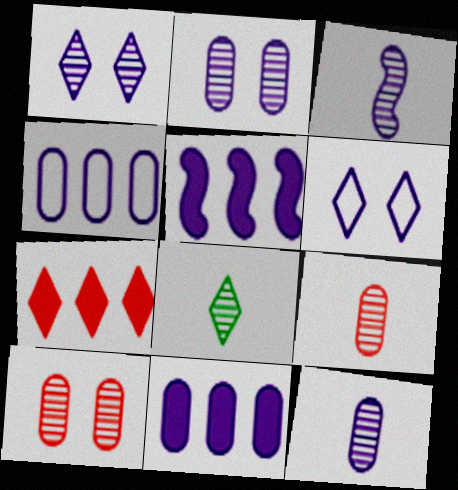[[3, 6, 11], 
[3, 8, 9], 
[5, 6, 12], 
[6, 7, 8]]